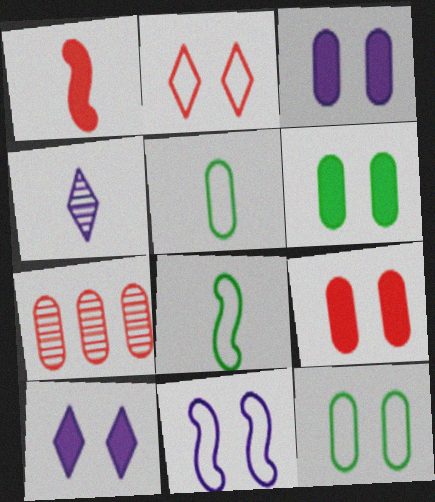[[1, 2, 7], 
[1, 4, 5], 
[2, 11, 12], 
[3, 5, 7], 
[3, 6, 9], 
[7, 8, 10]]